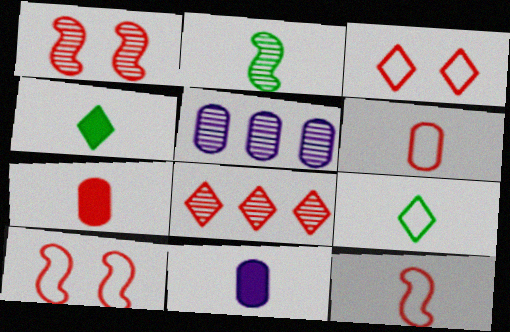[[4, 5, 10], 
[7, 8, 10]]